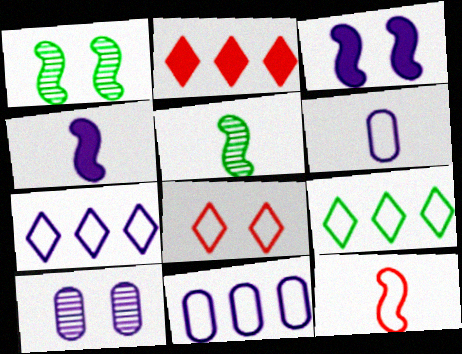[[1, 2, 6], 
[4, 5, 12], 
[4, 7, 10]]